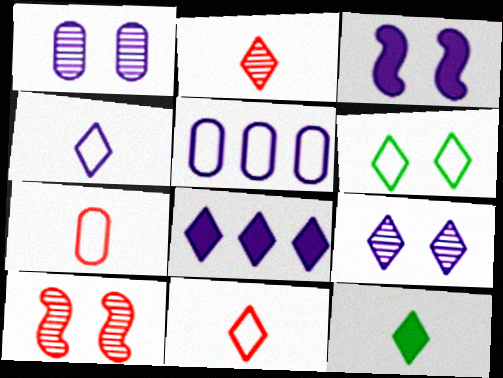[[2, 4, 12], 
[2, 6, 8], 
[4, 8, 9], 
[5, 10, 12]]